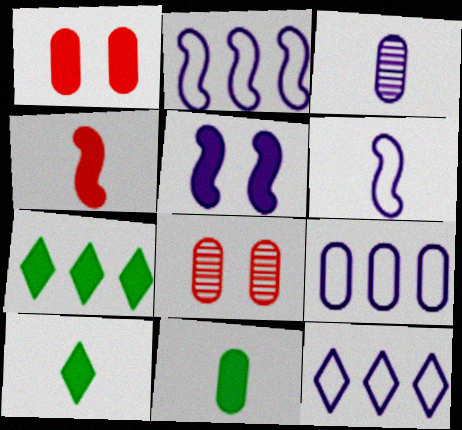[[2, 8, 10], 
[2, 9, 12], 
[3, 5, 12], 
[6, 7, 8], 
[8, 9, 11]]